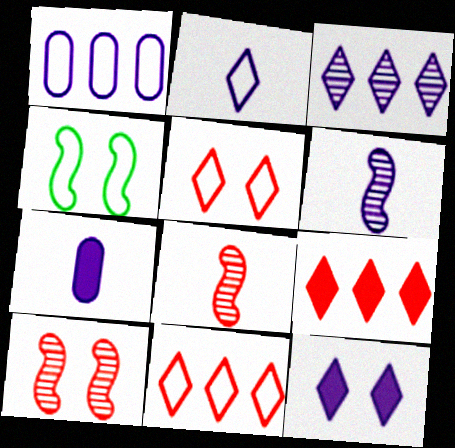[[1, 6, 12], 
[2, 3, 12], 
[2, 6, 7]]